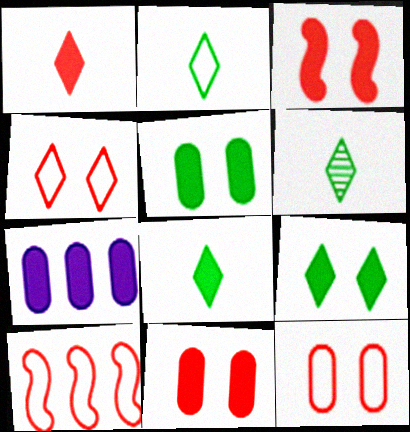[[2, 6, 8], 
[3, 7, 8]]